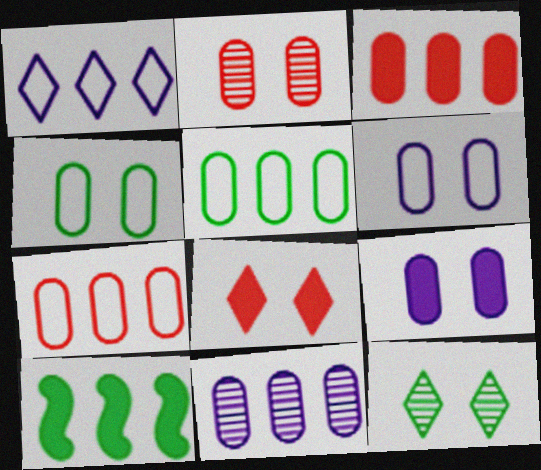[[2, 4, 9], 
[3, 5, 11]]